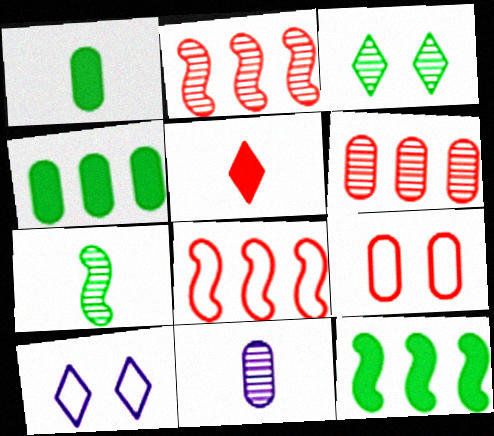[[1, 2, 10], 
[2, 3, 11], 
[2, 5, 9], 
[4, 9, 11]]